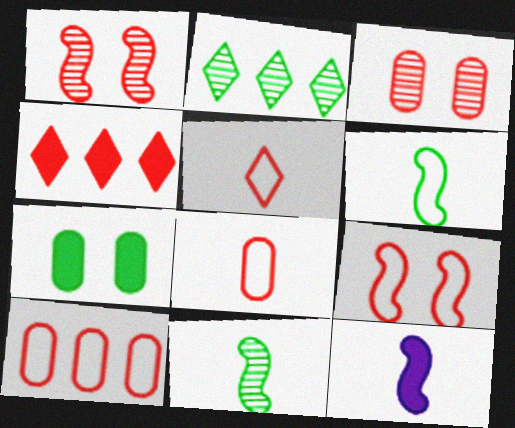[[1, 4, 8], 
[2, 6, 7], 
[4, 7, 12], 
[5, 9, 10]]